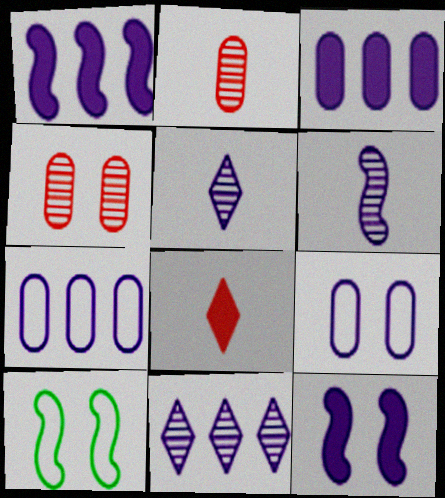[[1, 5, 9], 
[1, 7, 11], 
[5, 7, 12]]